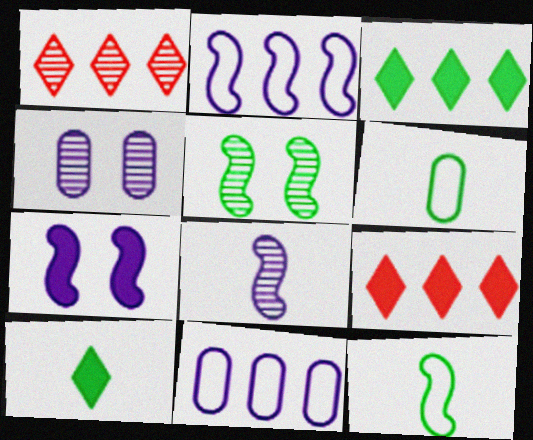[[1, 6, 7], 
[2, 7, 8], 
[3, 5, 6], 
[4, 9, 12]]